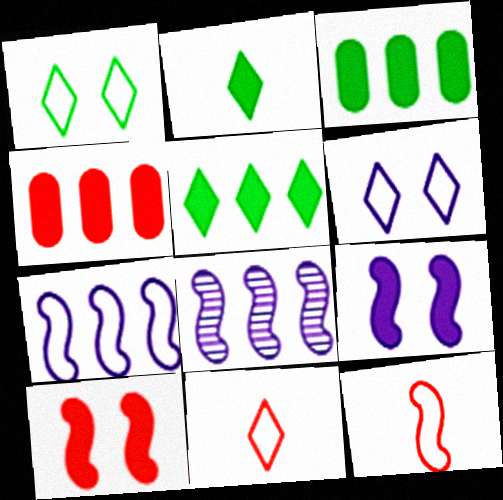[[2, 4, 9]]